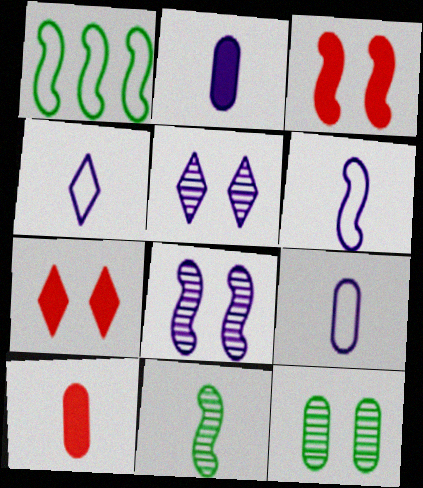[[1, 5, 10], 
[4, 6, 9], 
[4, 10, 11]]